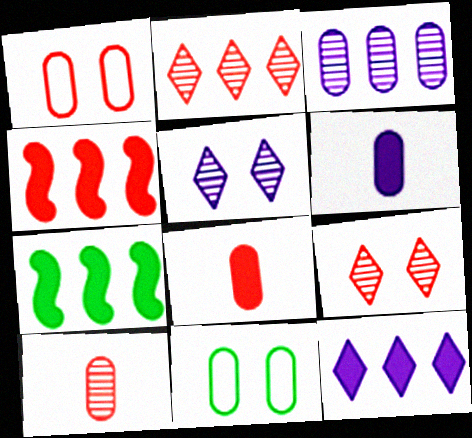[[3, 8, 11]]